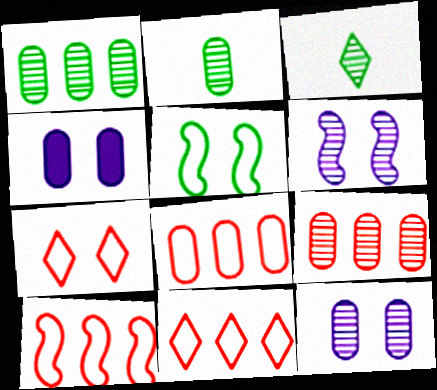[[2, 4, 8], 
[2, 9, 12], 
[3, 4, 10], 
[3, 6, 9], 
[8, 10, 11]]